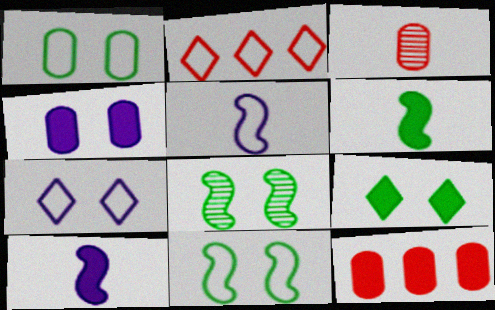[[1, 2, 5], 
[1, 8, 9], 
[9, 10, 12]]